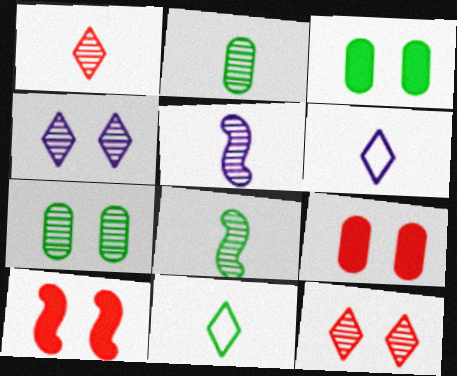[[1, 2, 5]]